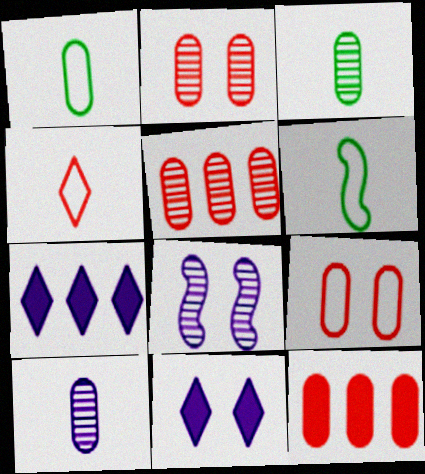[[2, 6, 7], 
[5, 6, 11]]